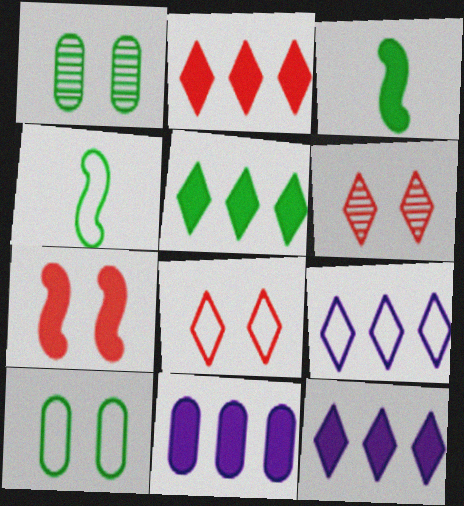[[1, 4, 5], 
[2, 5, 12], 
[4, 6, 11]]